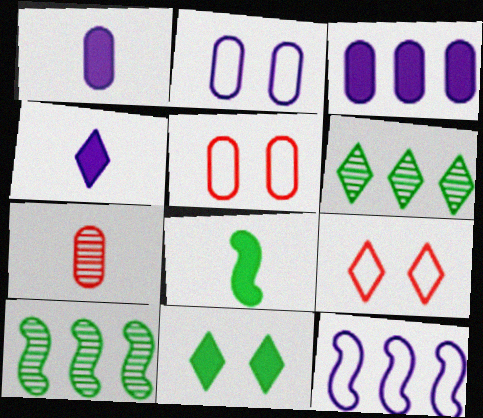[[1, 9, 10], 
[4, 5, 10], 
[4, 6, 9], 
[7, 11, 12]]